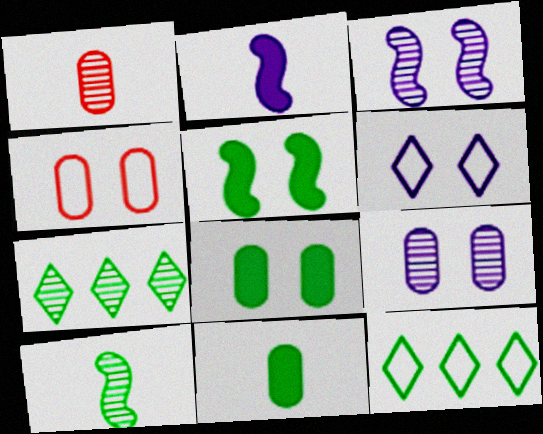[[1, 3, 7], 
[2, 4, 7], 
[4, 8, 9], 
[8, 10, 12]]